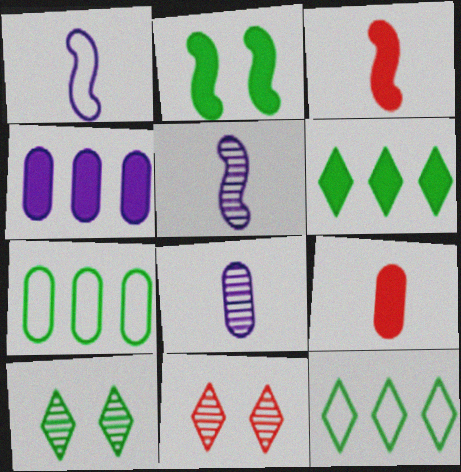[]